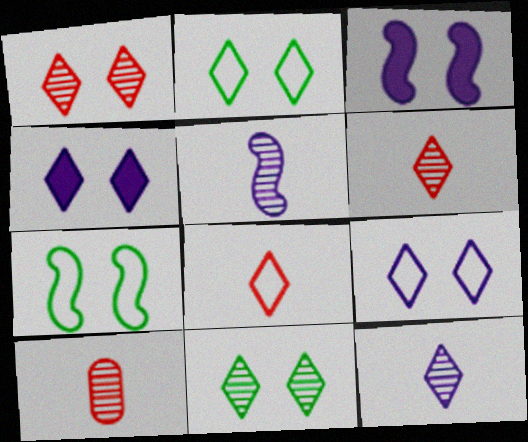[[1, 2, 4]]